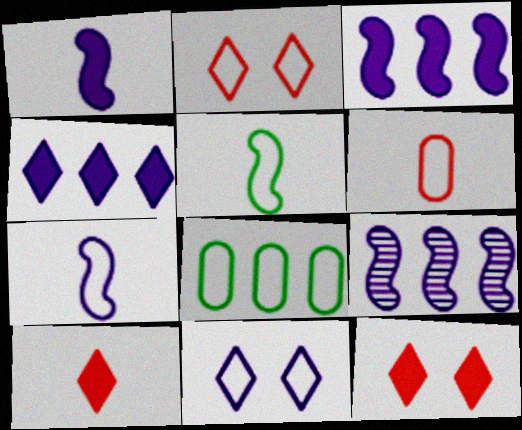[[2, 7, 8]]